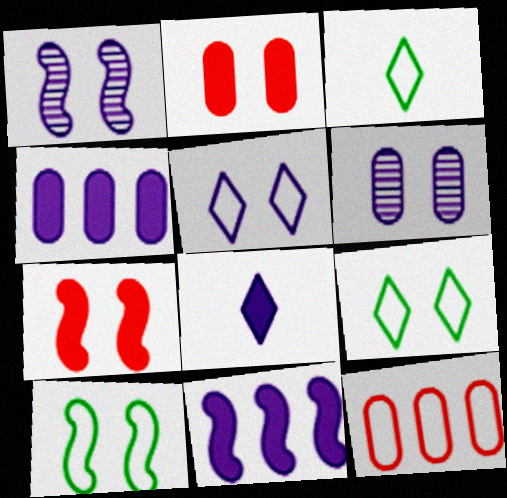[[1, 2, 9], 
[1, 7, 10], 
[6, 7, 9]]